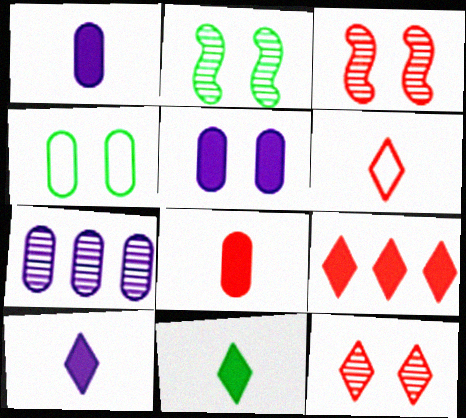[[4, 7, 8], 
[6, 9, 12]]